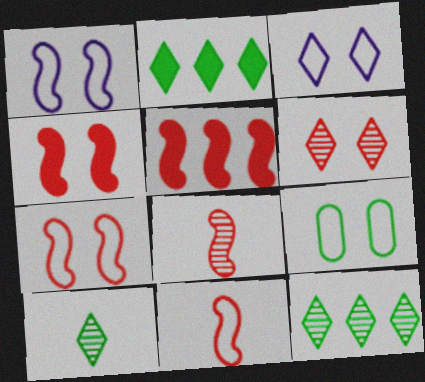[[3, 7, 9], 
[5, 7, 8]]